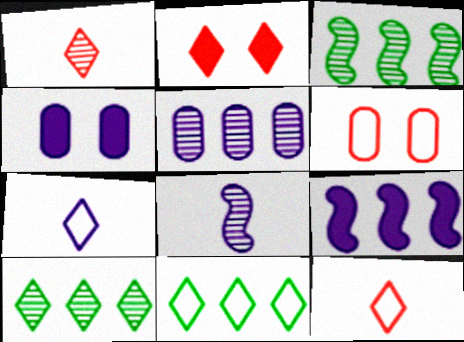[[2, 7, 10], 
[3, 4, 12]]